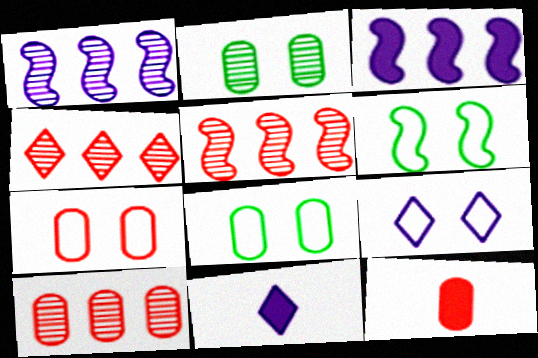[[4, 5, 10], 
[5, 8, 11], 
[6, 7, 9], 
[6, 10, 11], 
[7, 10, 12]]